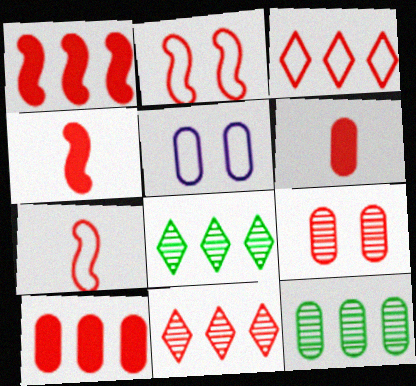[[2, 6, 11], 
[3, 4, 9], 
[4, 5, 8], 
[5, 6, 12]]